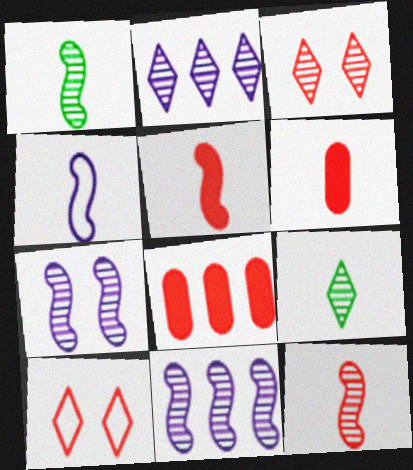[[1, 4, 5], 
[2, 3, 9], 
[4, 6, 9], 
[8, 10, 12]]